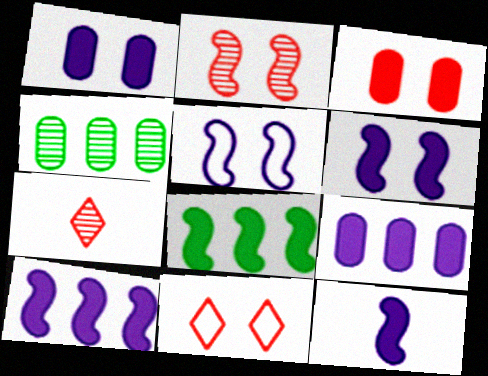[[2, 3, 11], 
[4, 11, 12], 
[6, 10, 12]]